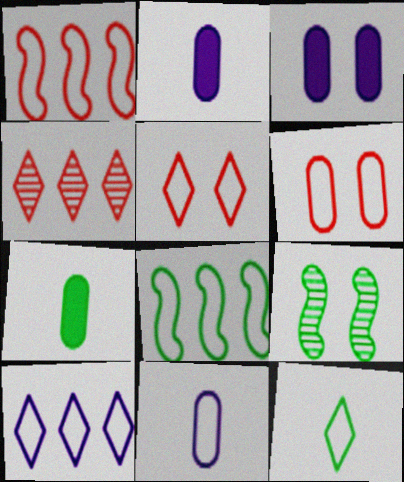[[3, 5, 9], 
[5, 8, 11], 
[5, 10, 12]]